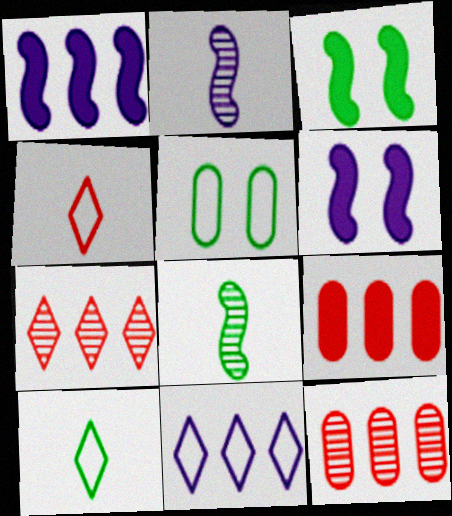[[6, 10, 12]]